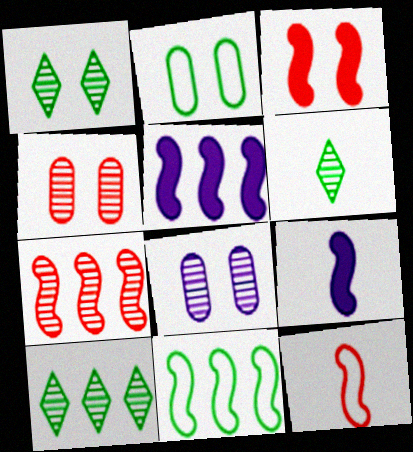[[1, 6, 10], 
[3, 7, 12], 
[5, 7, 11], 
[6, 7, 8]]